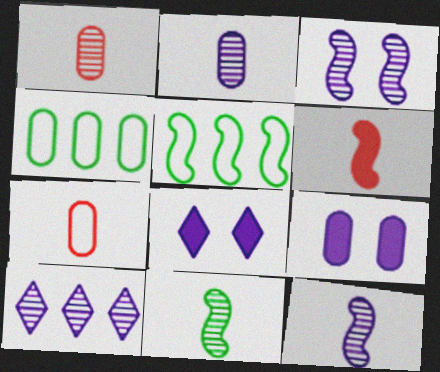[[1, 4, 9], 
[1, 5, 8], 
[2, 3, 10], 
[3, 5, 6]]